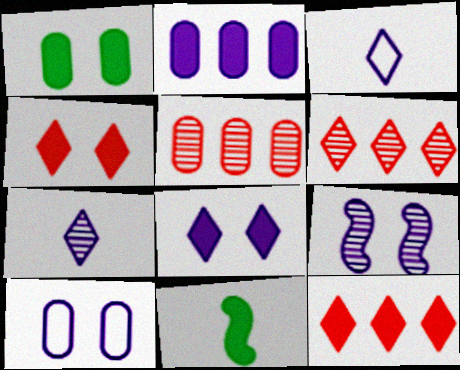[[2, 3, 9], 
[2, 4, 11], 
[6, 10, 11], 
[8, 9, 10]]